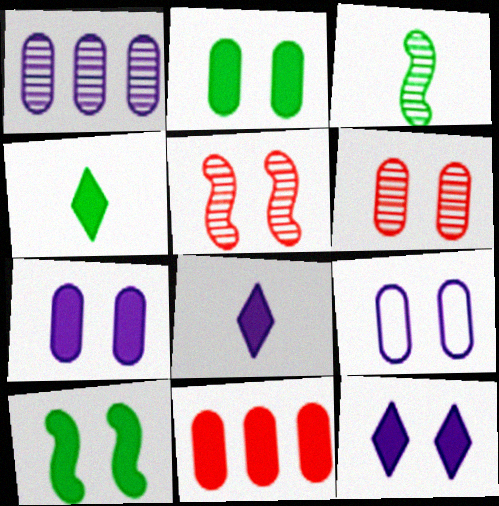[[2, 6, 9], 
[8, 10, 11]]